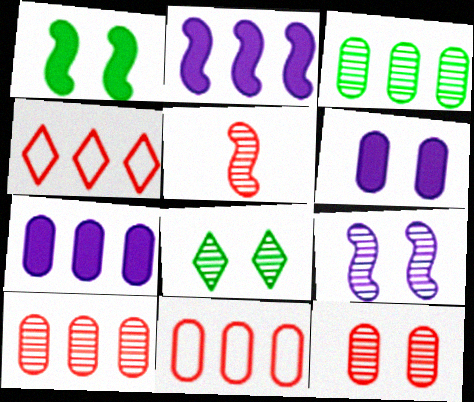[[2, 3, 4], 
[3, 7, 11], 
[8, 9, 12]]